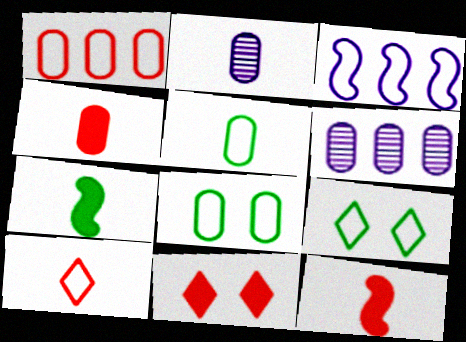[[2, 4, 5], 
[2, 7, 10], 
[3, 8, 10], 
[4, 6, 8], 
[6, 9, 12]]